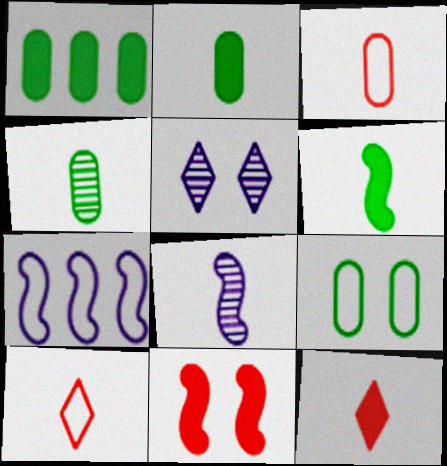[[1, 4, 9], 
[2, 8, 10], 
[5, 9, 11], 
[7, 9, 10]]